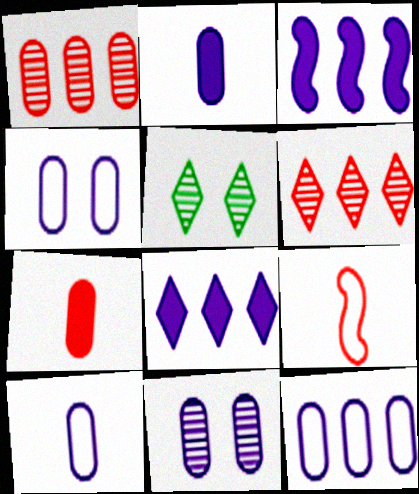[[2, 11, 12], 
[4, 10, 12]]